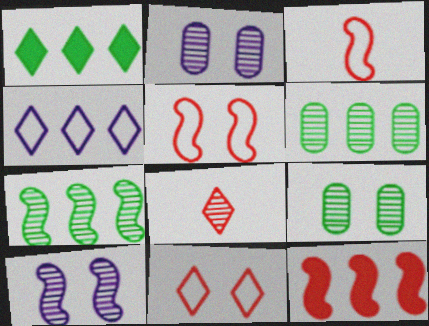[[1, 2, 3], 
[2, 7, 8], 
[4, 6, 12], 
[6, 8, 10]]